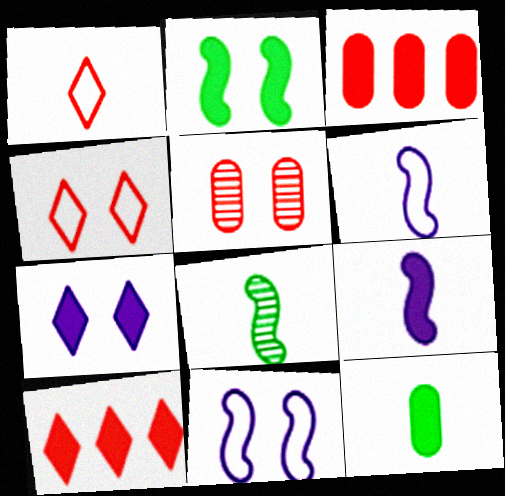[]